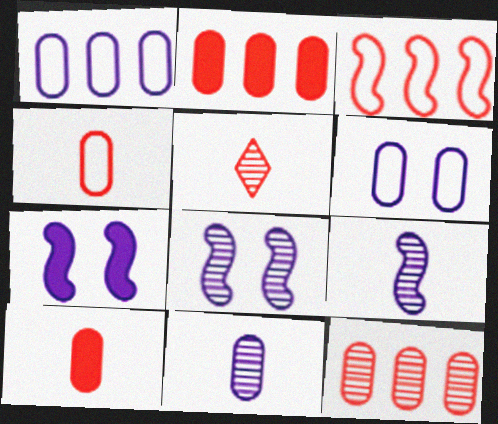[]